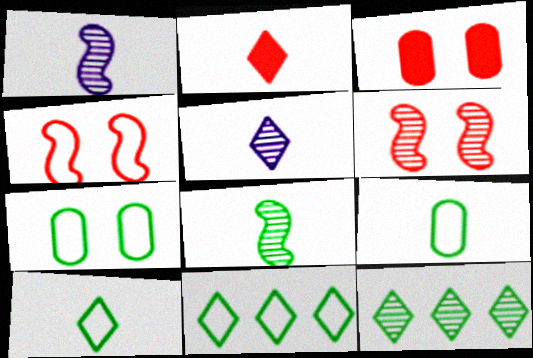[[1, 2, 9], 
[1, 3, 11], 
[2, 5, 10]]